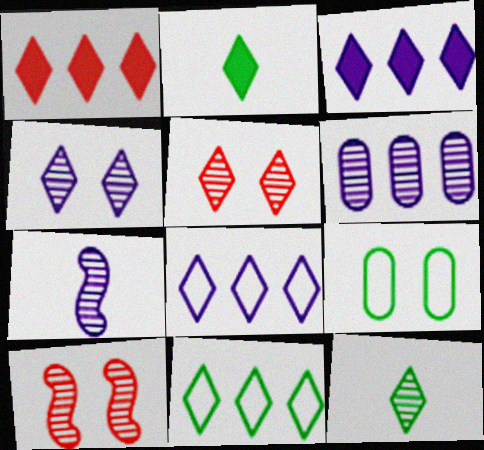[[1, 7, 9], 
[2, 5, 8], 
[4, 6, 7], 
[6, 10, 12]]